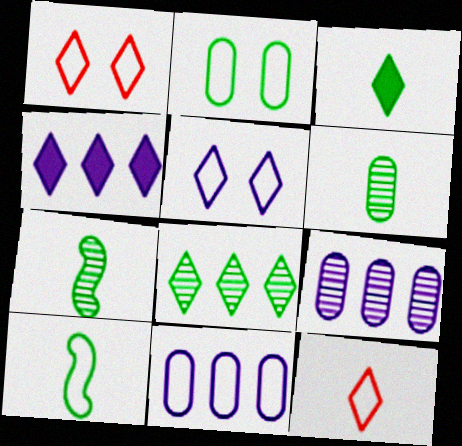[[1, 10, 11], 
[3, 6, 10]]